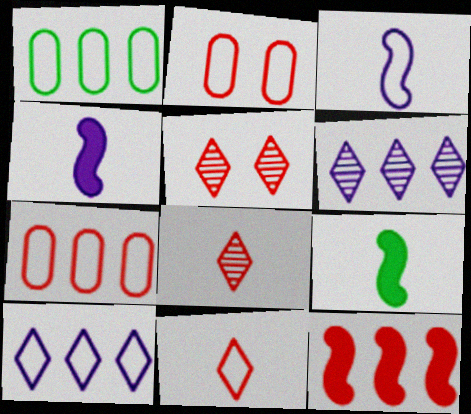[[1, 4, 5], 
[1, 6, 12], 
[2, 6, 9], 
[2, 8, 12]]